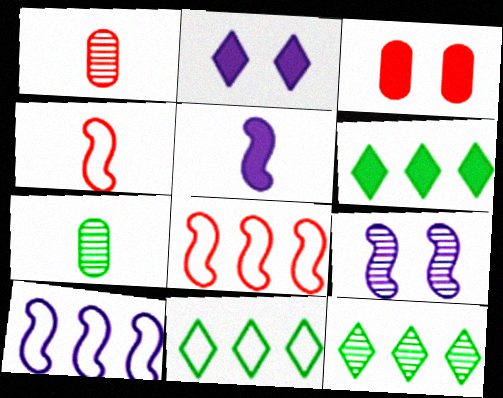[[1, 9, 12], 
[2, 7, 8], 
[3, 5, 6], 
[5, 9, 10], 
[6, 11, 12]]